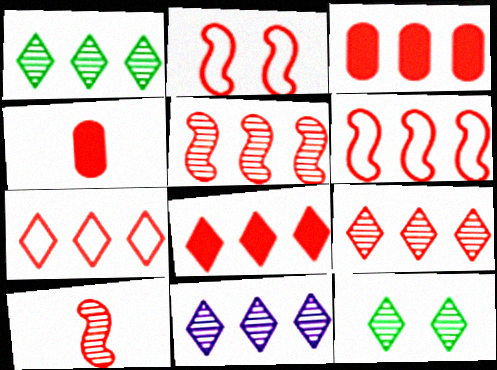[[1, 9, 11], 
[2, 4, 9], 
[3, 5, 7], 
[3, 6, 9], 
[7, 8, 9]]